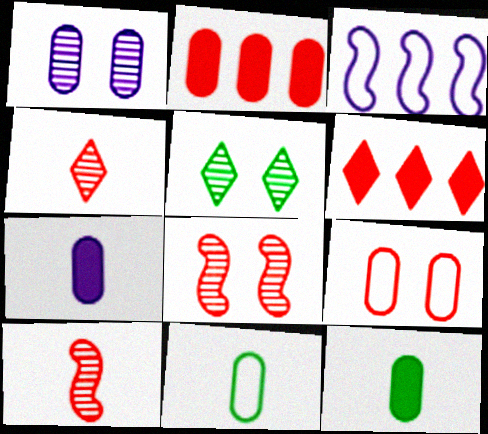[[1, 2, 11], 
[1, 5, 8], 
[6, 9, 10]]